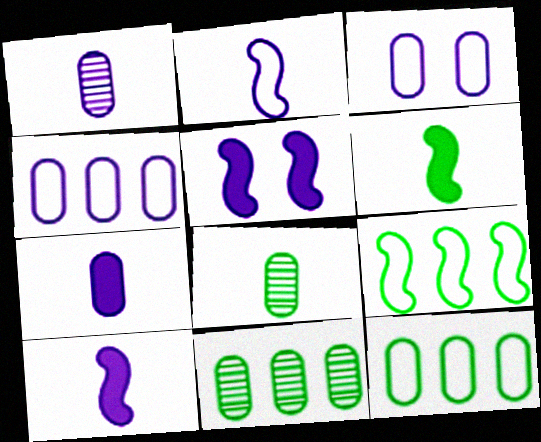[]